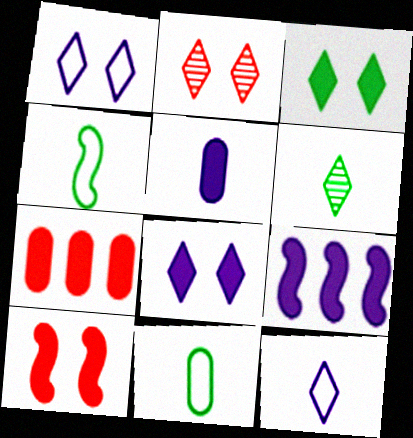[[1, 2, 3], 
[2, 9, 11], 
[5, 8, 9]]